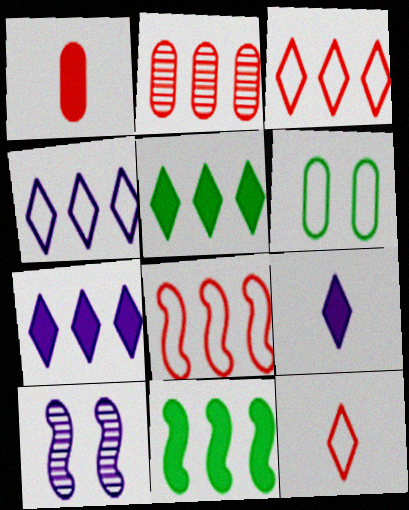[[2, 4, 11]]